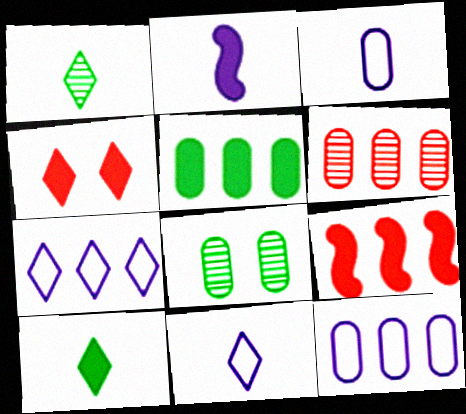[[1, 4, 7], 
[2, 4, 5], 
[5, 6, 12], 
[8, 9, 11]]